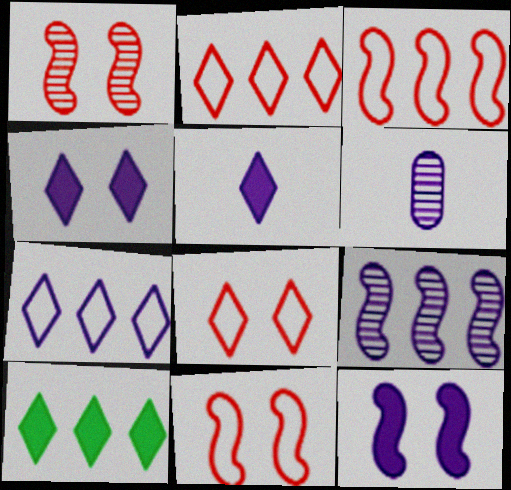[[6, 7, 12], 
[6, 10, 11]]